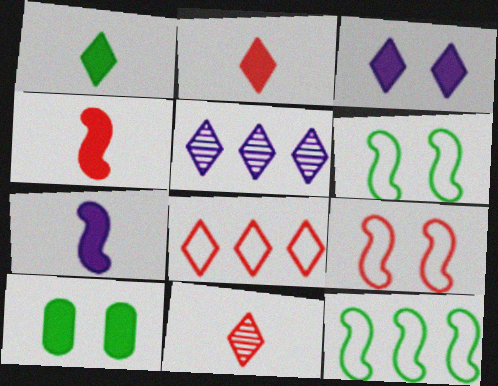[]